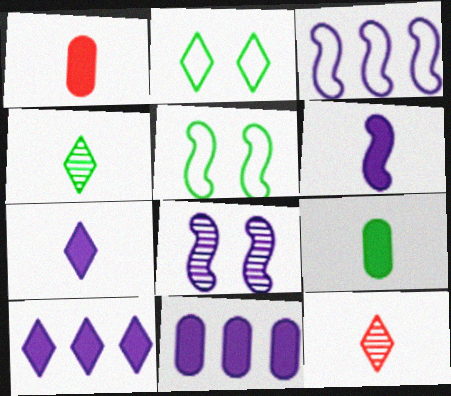[[2, 10, 12], 
[3, 6, 8], 
[5, 11, 12]]